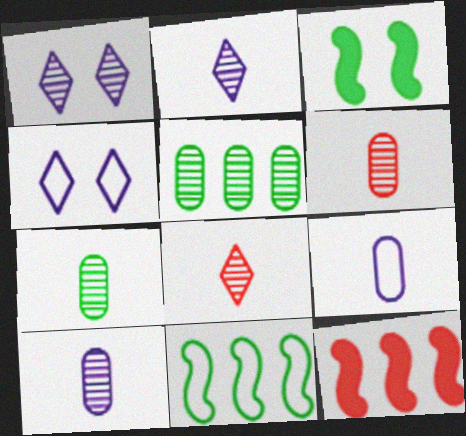[[4, 7, 12], 
[6, 7, 10]]